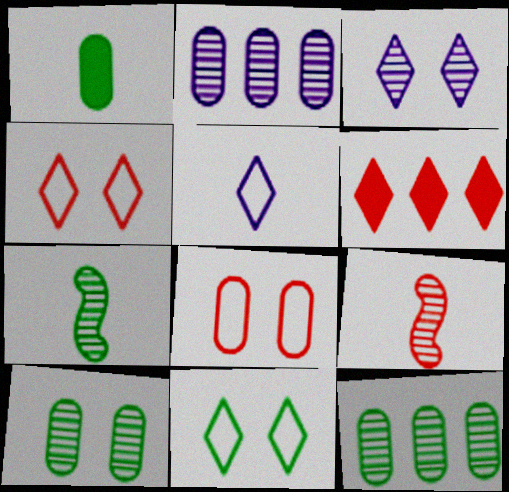[[1, 2, 8], 
[1, 5, 9], 
[3, 9, 12], 
[6, 8, 9]]